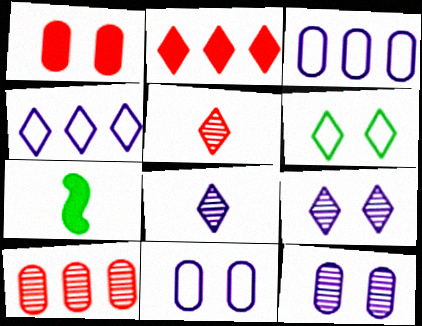[[2, 6, 8]]